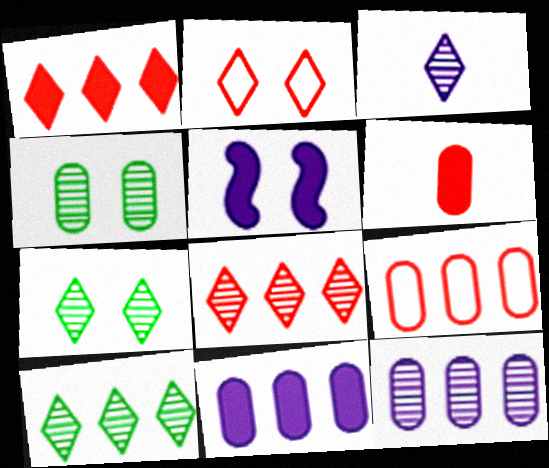[[2, 4, 5], 
[3, 7, 8]]